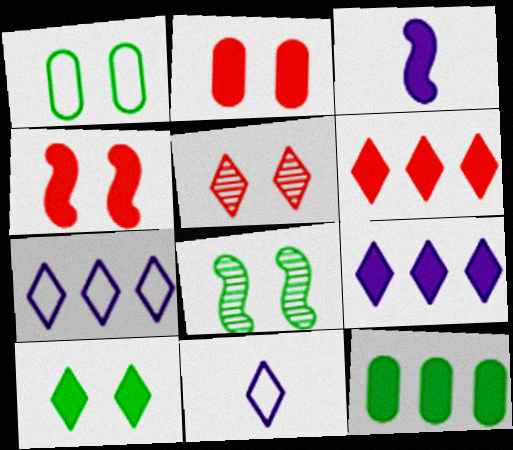[[1, 8, 10]]